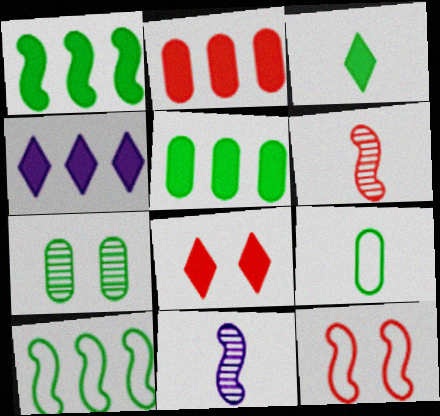[[1, 2, 4], 
[1, 11, 12], 
[3, 4, 8], 
[3, 7, 10], 
[5, 7, 9]]